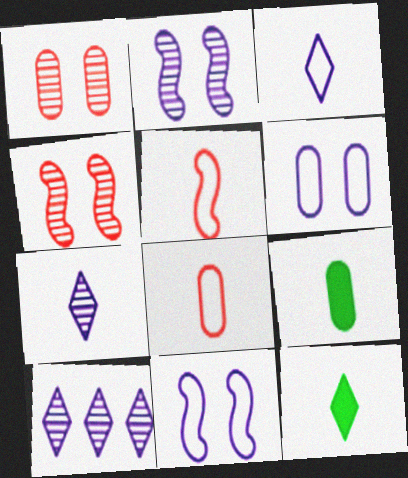[[5, 7, 9]]